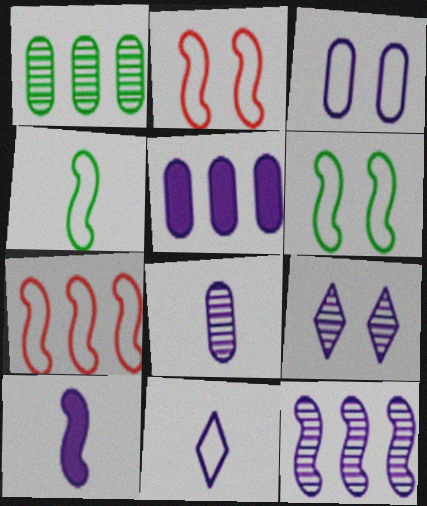[[3, 5, 8], 
[8, 9, 12], 
[8, 10, 11]]